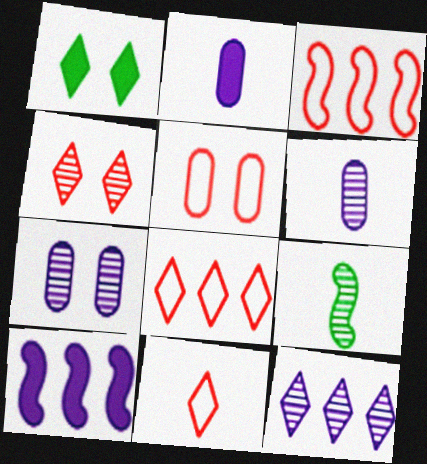[[1, 3, 6], 
[1, 11, 12], 
[2, 9, 11], 
[3, 5, 11]]